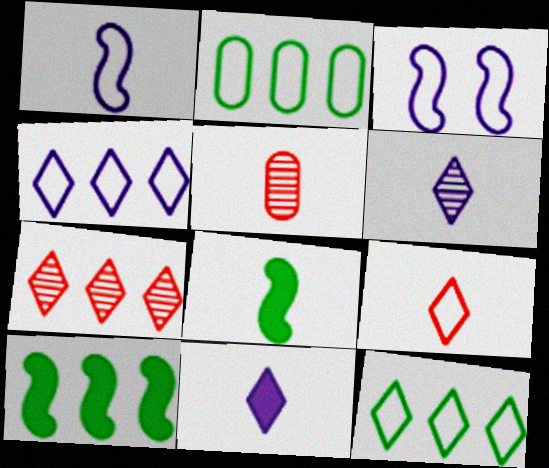[[2, 3, 9]]